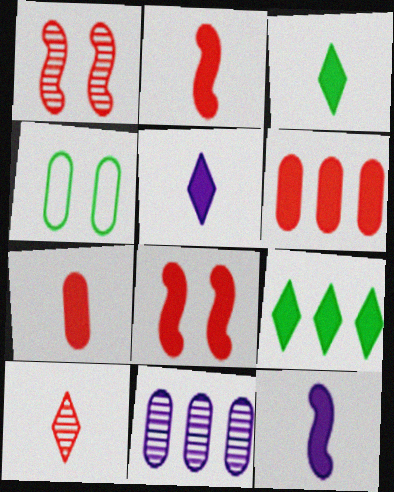[[3, 7, 12], 
[4, 7, 11]]